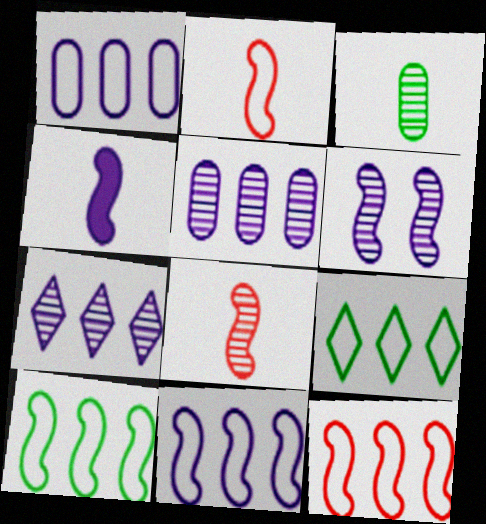[[1, 9, 12], 
[4, 6, 11], 
[10, 11, 12]]